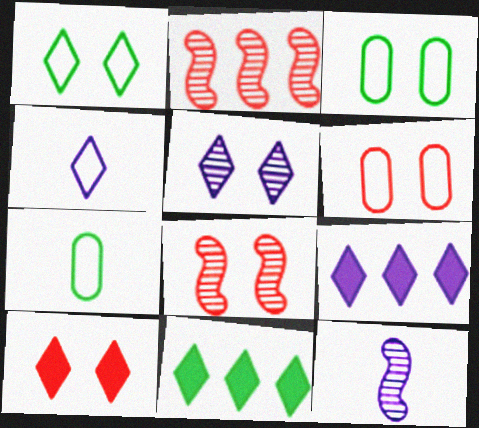[[1, 5, 10], 
[4, 5, 9], 
[6, 8, 10], 
[6, 11, 12], 
[7, 8, 9]]